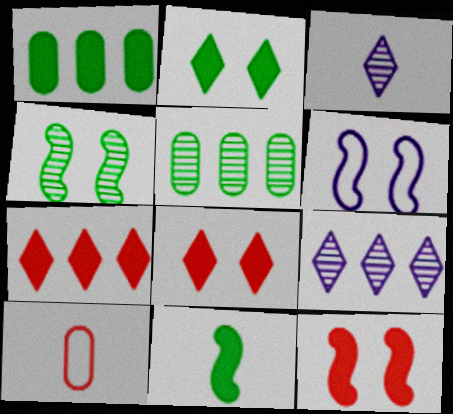[[1, 2, 11], 
[3, 10, 11], 
[4, 6, 12]]